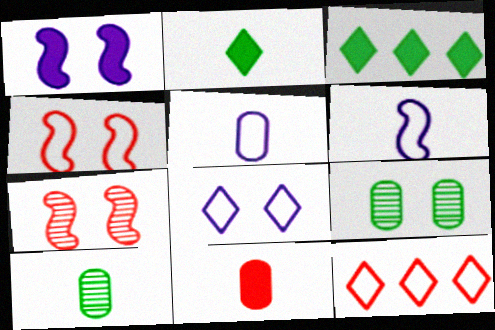[[1, 3, 11], 
[1, 10, 12], 
[3, 5, 7], 
[5, 10, 11], 
[7, 11, 12]]